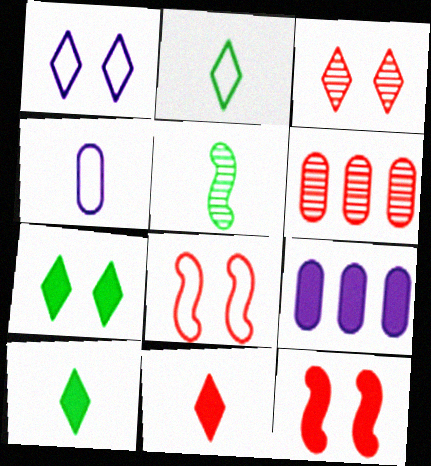[[1, 3, 7], 
[4, 5, 11], 
[6, 8, 11], 
[9, 10, 12]]